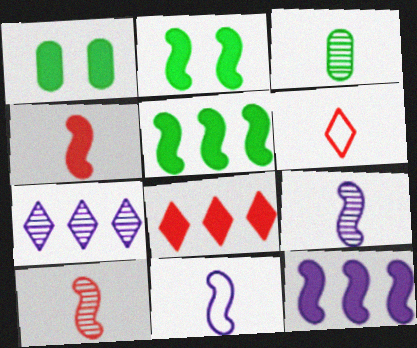[[2, 4, 12]]